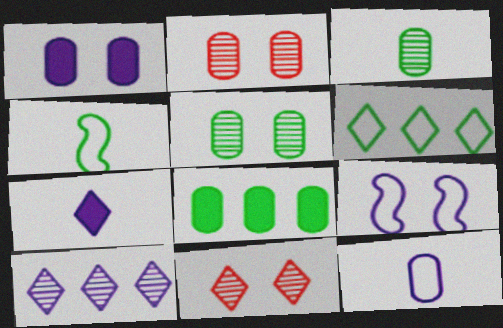[[2, 8, 12], 
[6, 7, 11]]